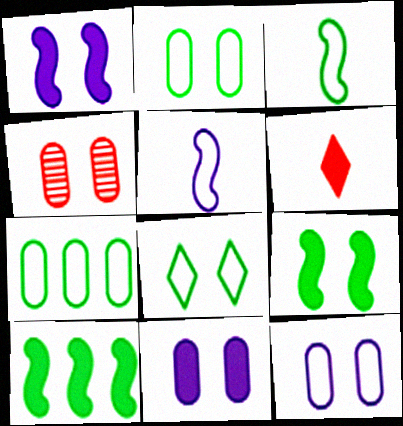[[1, 4, 8], 
[2, 4, 11], 
[3, 7, 8], 
[6, 10, 11]]